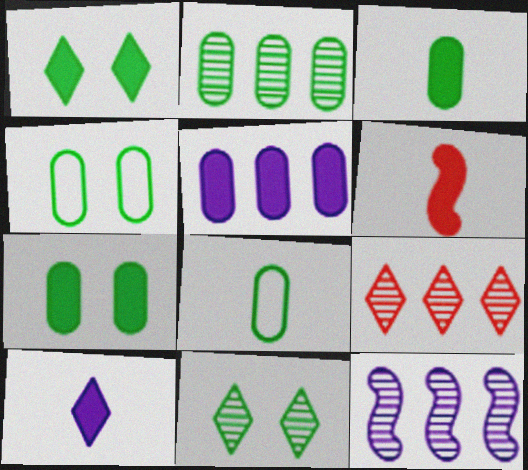[[1, 5, 6], 
[2, 3, 4], 
[2, 7, 8], 
[2, 9, 12], 
[3, 6, 10]]